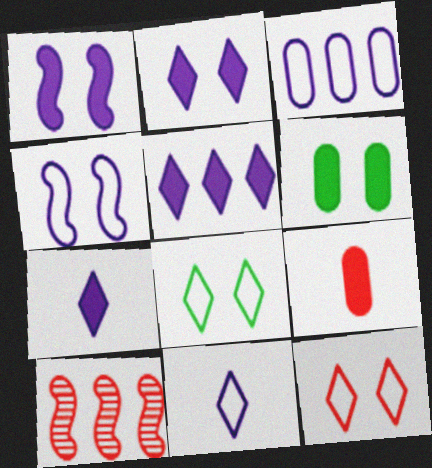[[2, 5, 7], 
[3, 4, 11], 
[6, 10, 11], 
[9, 10, 12]]